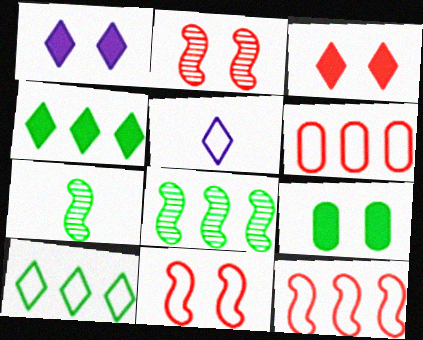[[1, 6, 7], 
[7, 9, 10]]